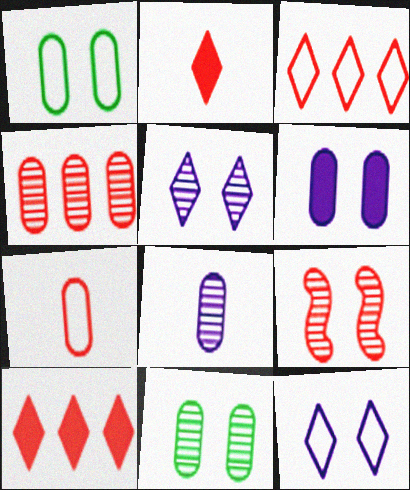[[4, 8, 11], 
[5, 9, 11], 
[7, 9, 10]]